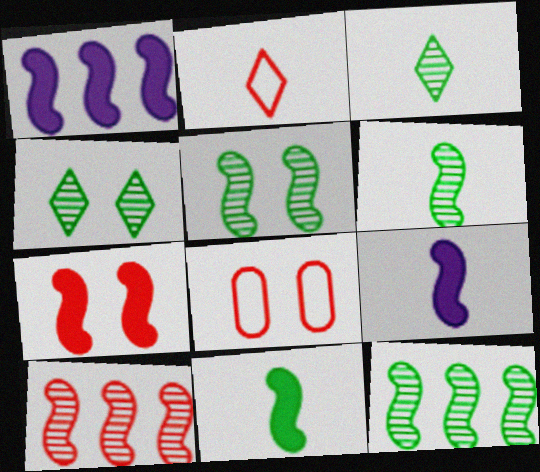[[1, 3, 8], 
[1, 7, 11], 
[5, 6, 12]]